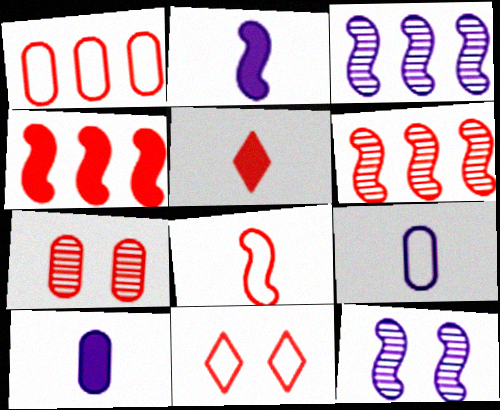[[1, 8, 11]]